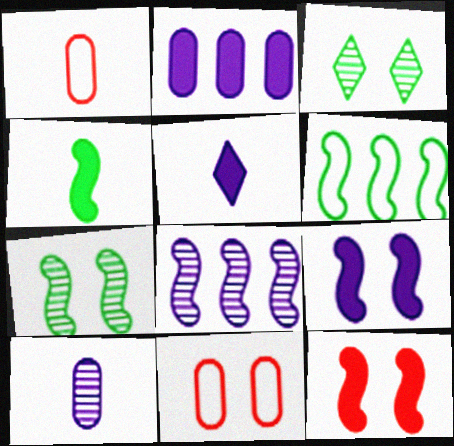[[2, 5, 9], 
[3, 9, 11], 
[4, 6, 7]]